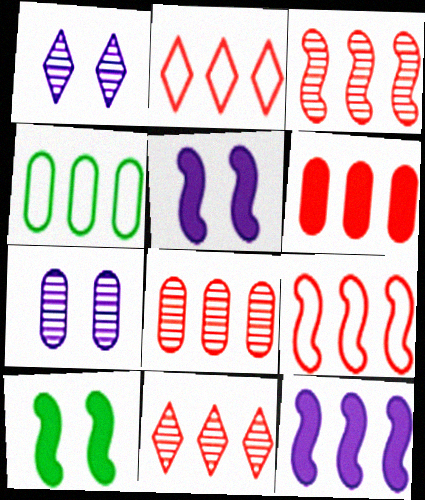[[2, 3, 6], 
[3, 8, 11], 
[4, 11, 12], 
[6, 9, 11]]